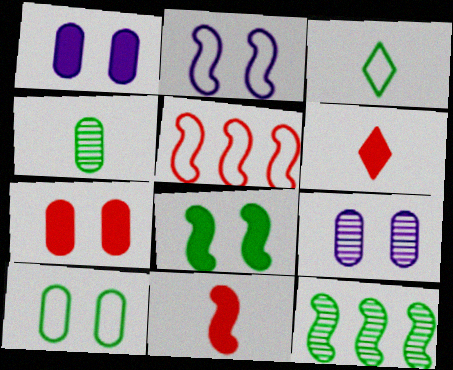[[2, 11, 12], 
[7, 9, 10]]